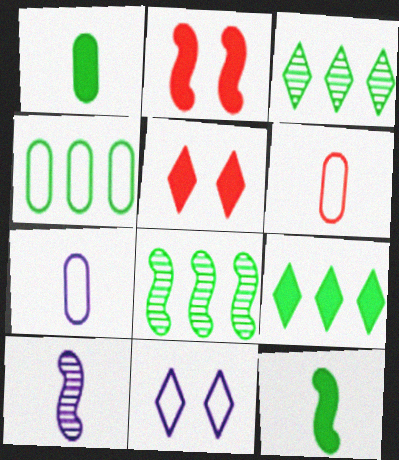[[2, 3, 7], 
[4, 5, 10], 
[4, 8, 9], 
[5, 7, 8]]